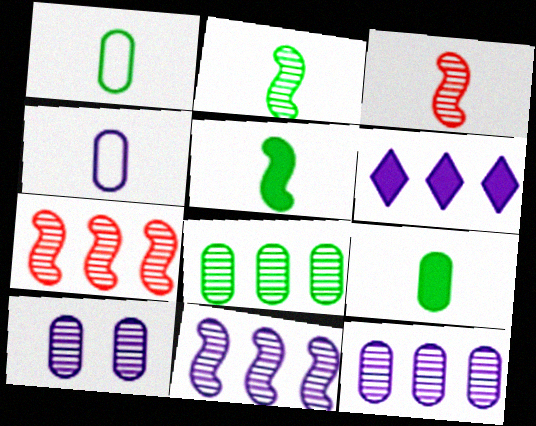[]